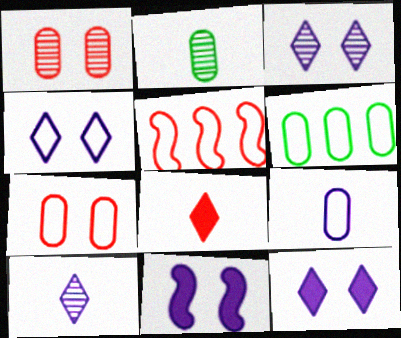[[1, 5, 8], 
[2, 5, 12], 
[3, 4, 12], 
[6, 7, 9]]